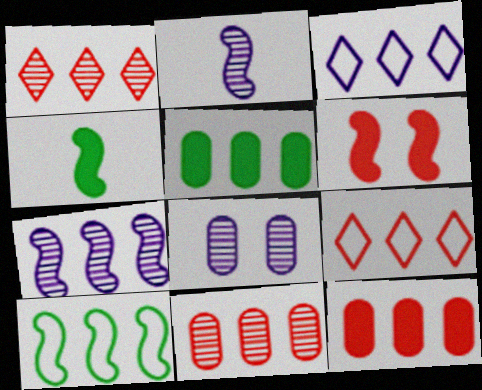[[2, 6, 10], 
[4, 8, 9], 
[5, 7, 9]]